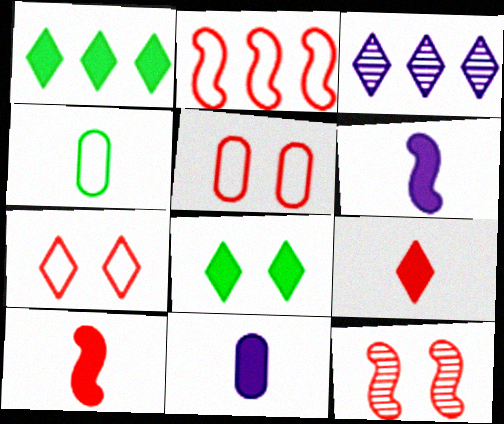[[2, 10, 12]]